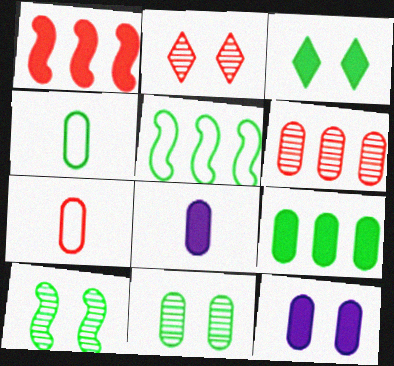[[1, 2, 7], 
[1, 3, 8], 
[2, 5, 8], 
[4, 6, 12], 
[4, 9, 11]]